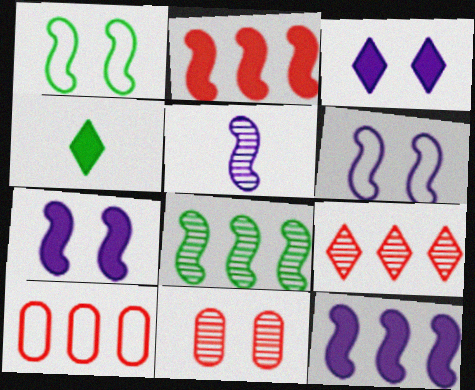[[1, 2, 5], 
[1, 3, 11], 
[2, 9, 10], 
[5, 6, 12]]